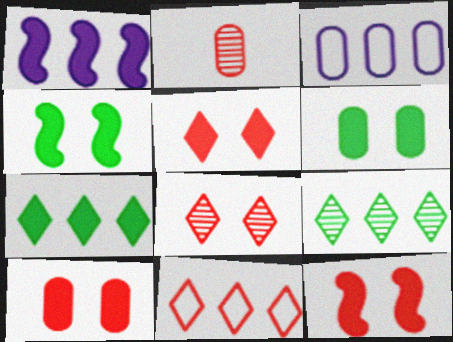[[2, 3, 6], 
[2, 11, 12], 
[5, 10, 12]]